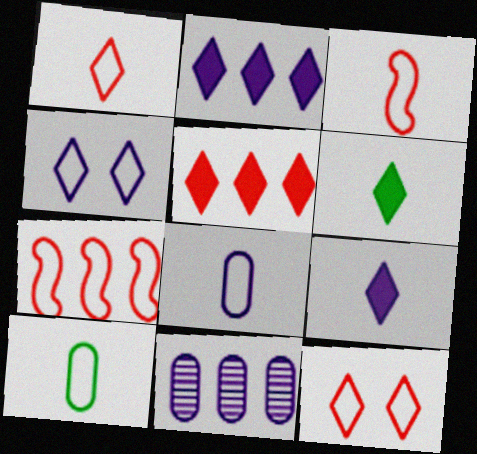[[4, 7, 10]]